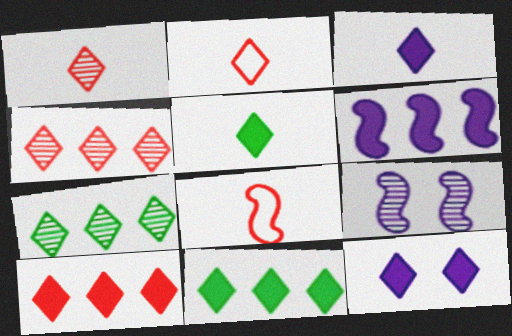[[2, 7, 12], 
[5, 10, 12]]